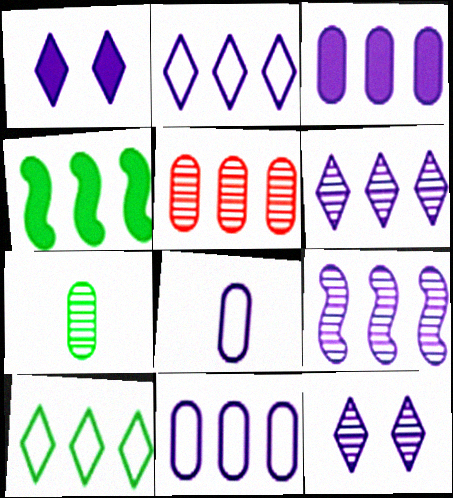[[1, 8, 9], 
[2, 3, 9], 
[2, 4, 5]]